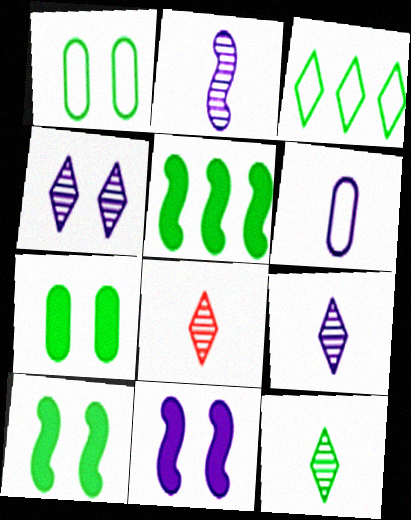[[1, 5, 12], 
[8, 9, 12]]